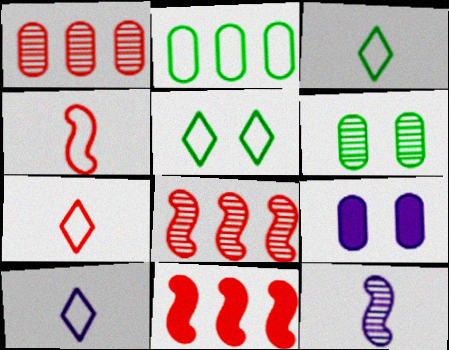[[3, 7, 10], 
[3, 8, 9], 
[6, 10, 11]]